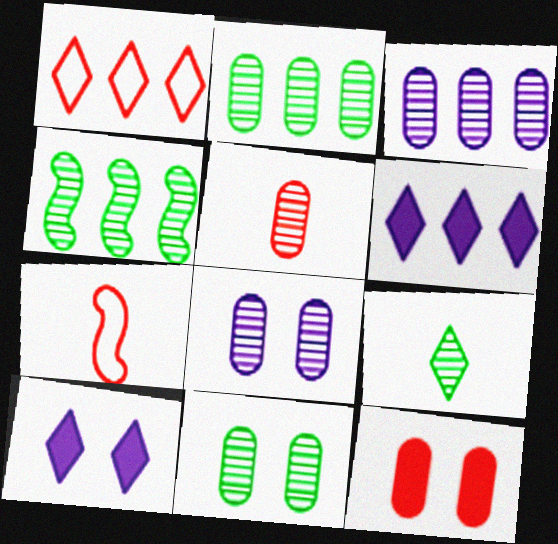[[1, 9, 10], 
[2, 5, 8], 
[2, 7, 10], 
[3, 5, 11], 
[4, 9, 11], 
[6, 7, 11]]